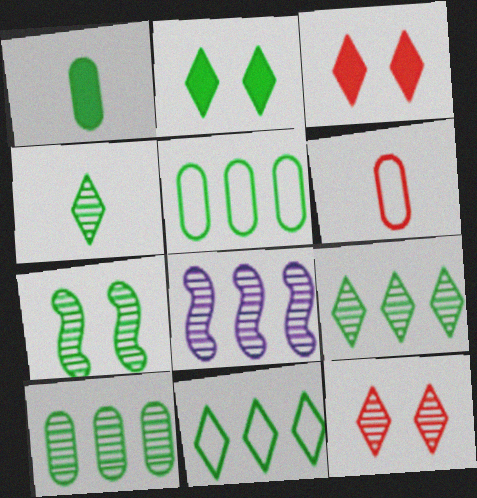[[1, 7, 11], 
[2, 4, 11], 
[2, 6, 8], 
[4, 7, 10]]